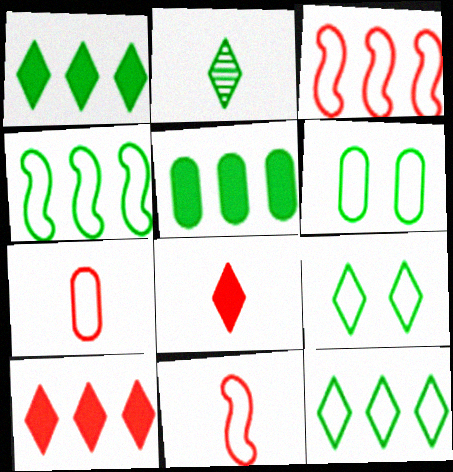[[1, 2, 9]]